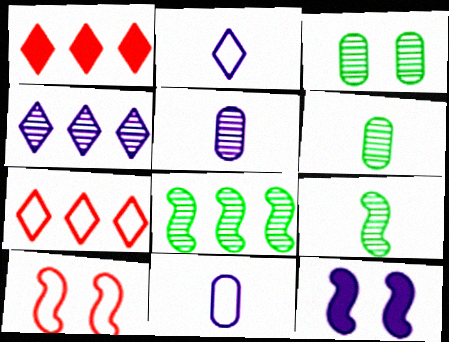[[4, 11, 12], 
[6, 7, 12]]